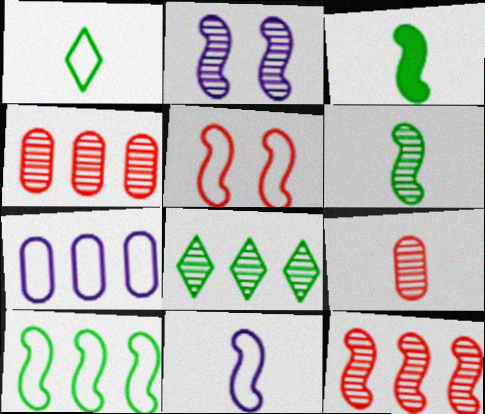[[1, 5, 7], 
[2, 6, 12], 
[2, 8, 9], 
[5, 10, 11]]